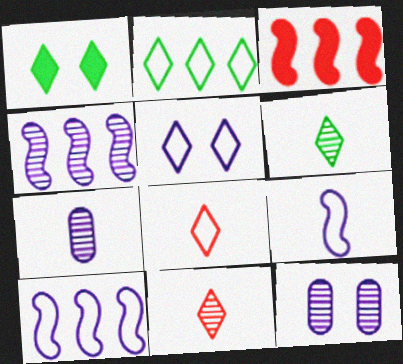[[1, 2, 6], 
[2, 5, 8]]